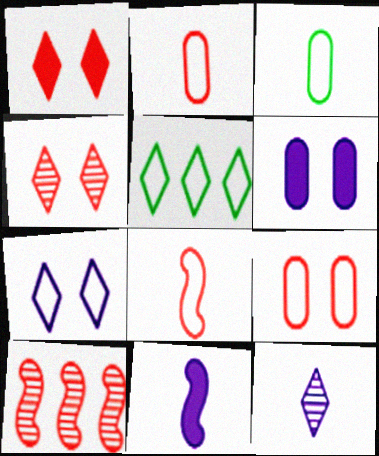[[1, 2, 10], 
[1, 5, 12]]